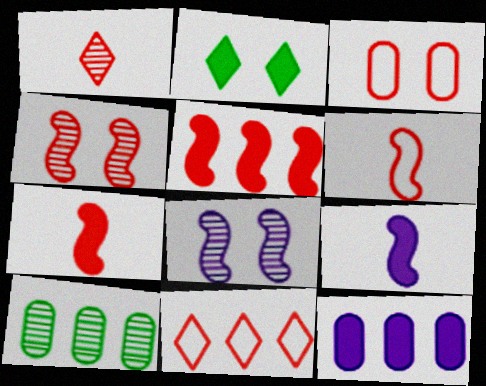[[1, 3, 5], 
[1, 8, 10], 
[2, 3, 8], 
[2, 7, 12], 
[3, 6, 11], 
[4, 5, 6]]